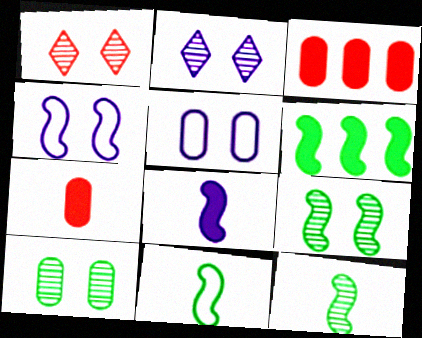[[2, 3, 11], 
[6, 9, 11]]